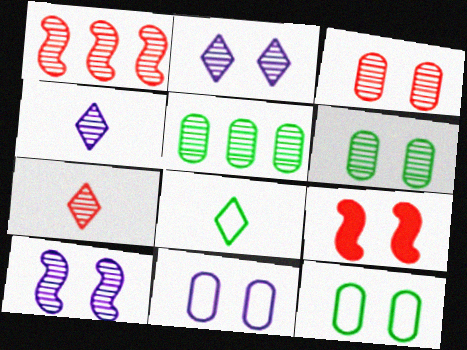[[1, 3, 7], 
[1, 4, 6], 
[2, 9, 12], 
[5, 7, 10]]